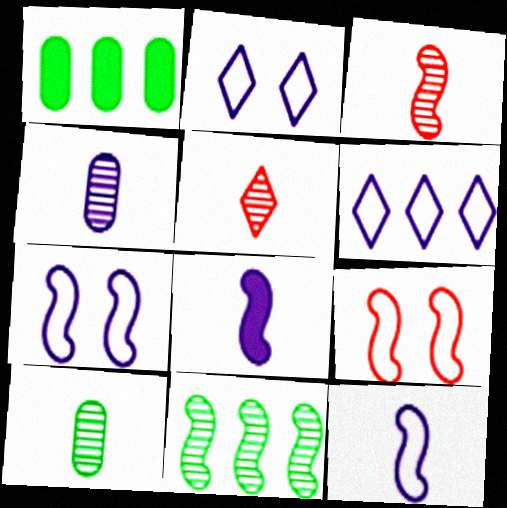[[1, 2, 3], 
[1, 5, 7], 
[8, 9, 11]]